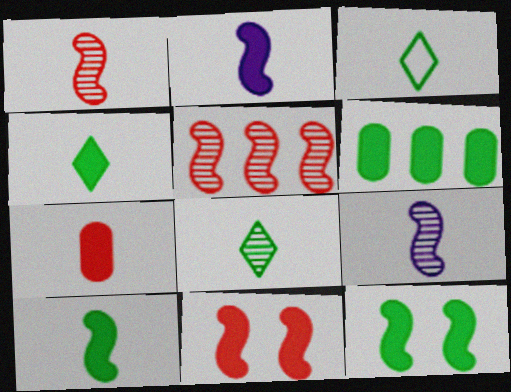[[2, 4, 7], 
[3, 4, 8], 
[3, 7, 9], 
[4, 6, 12]]